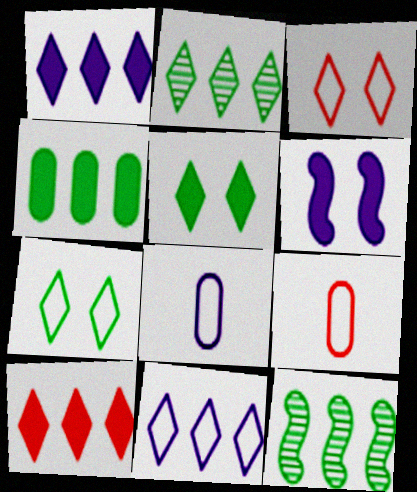[[2, 6, 9], 
[2, 10, 11]]